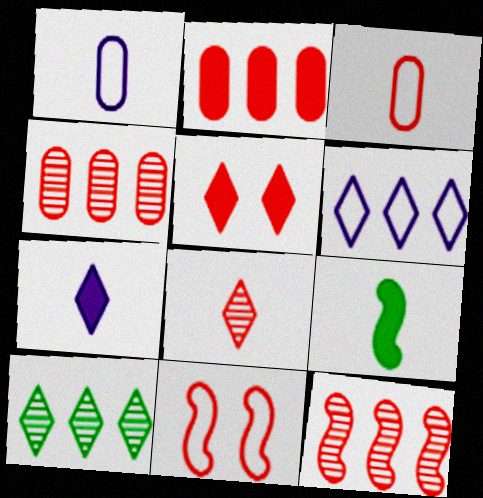[[1, 8, 9], 
[2, 8, 11], 
[3, 5, 12]]